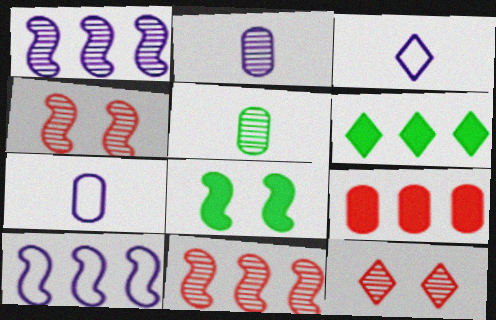[[1, 5, 12], 
[3, 6, 12], 
[4, 6, 7]]